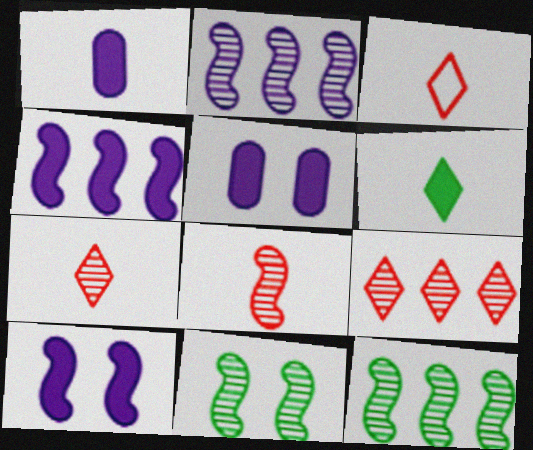[[2, 8, 11], 
[3, 5, 12]]